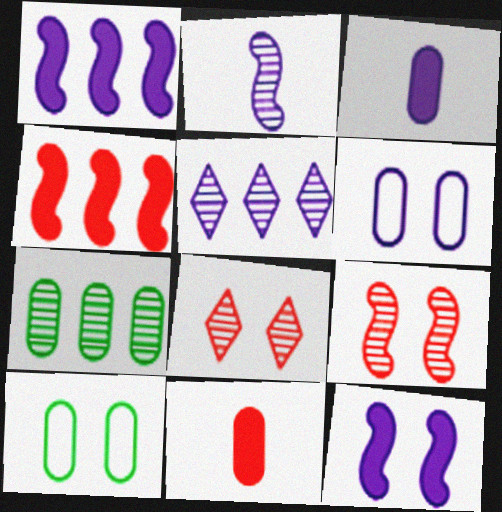[[2, 7, 8], 
[6, 7, 11], 
[8, 10, 12]]